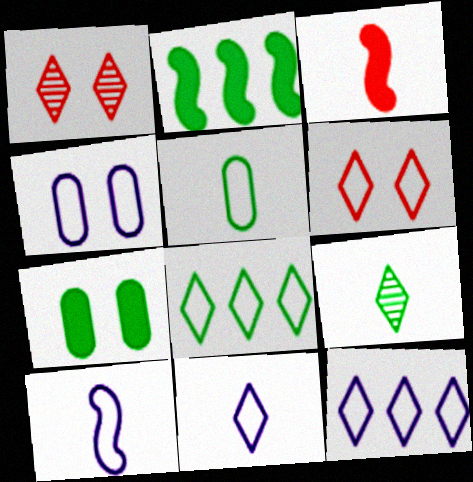[[4, 10, 12], 
[6, 8, 11]]